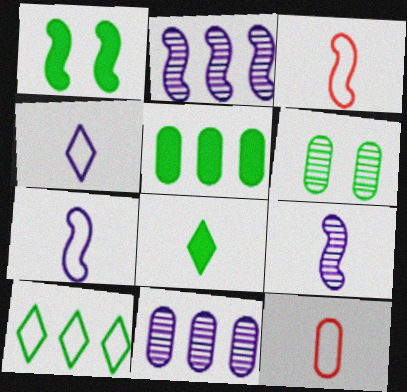[[1, 2, 3], 
[1, 5, 8], 
[8, 9, 12]]